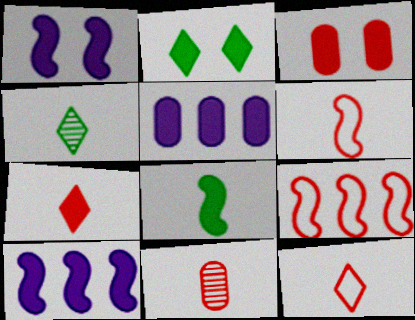[[1, 2, 3], 
[6, 7, 11]]